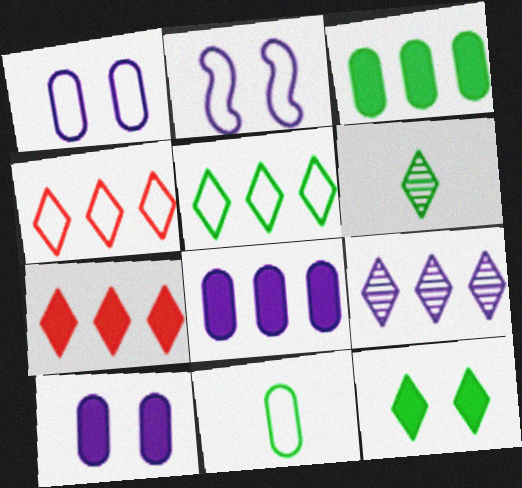[[2, 4, 11], 
[5, 6, 12], 
[5, 7, 9]]